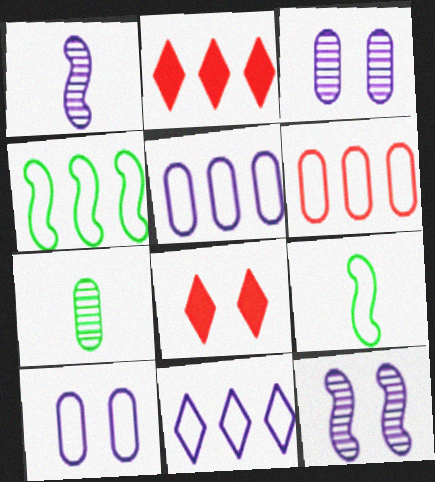[[2, 3, 9], 
[4, 6, 11]]